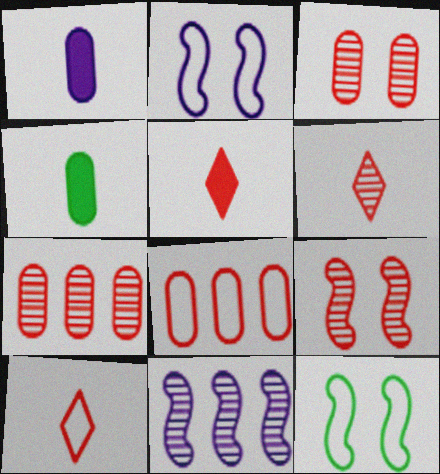[[5, 6, 10], 
[5, 8, 9], 
[6, 7, 9]]